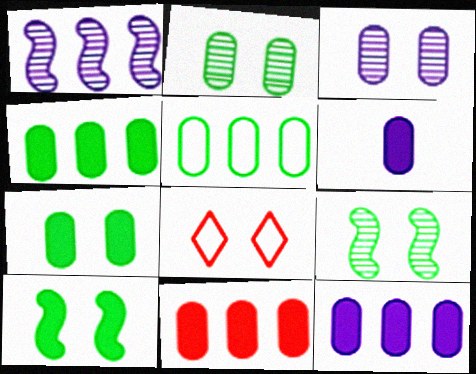[[3, 8, 10], 
[4, 11, 12], 
[6, 7, 11]]